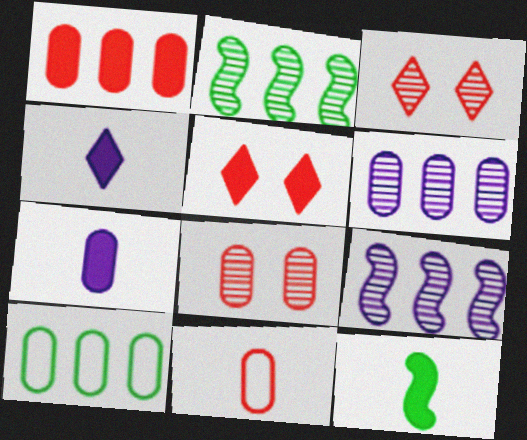[[1, 6, 10], 
[1, 8, 11], 
[7, 8, 10]]